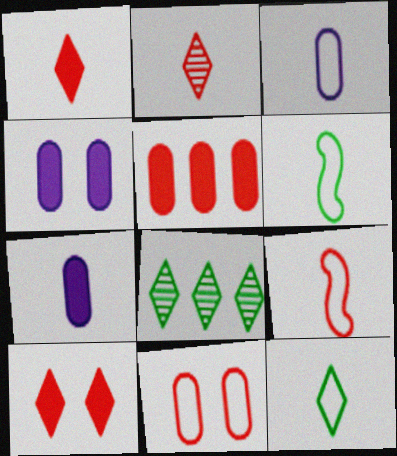[[2, 6, 7], 
[3, 9, 12], 
[4, 8, 9]]